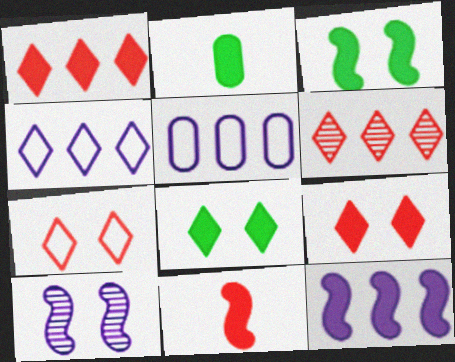[[2, 9, 12], 
[3, 11, 12]]